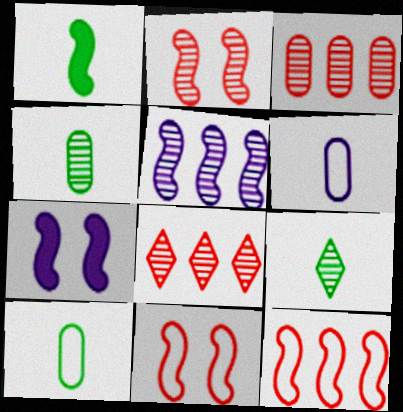[[1, 5, 11], 
[1, 9, 10], 
[7, 8, 10]]